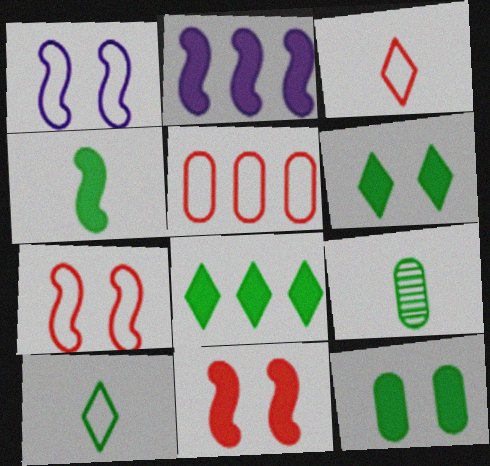[[1, 5, 10], 
[2, 4, 11], 
[3, 5, 7], 
[4, 8, 12], 
[4, 9, 10]]